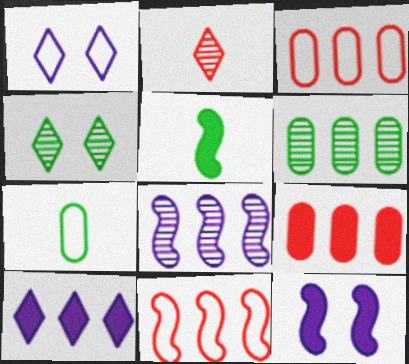[[1, 7, 11], 
[6, 10, 11]]